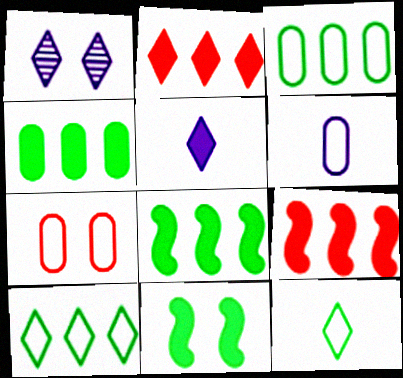[[1, 2, 12], 
[1, 7, 11], 
[3, 6, 7]]